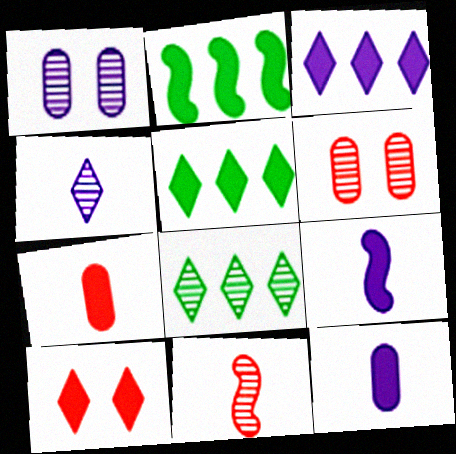[[1, 8, 11], 
[2, 10, 12]]